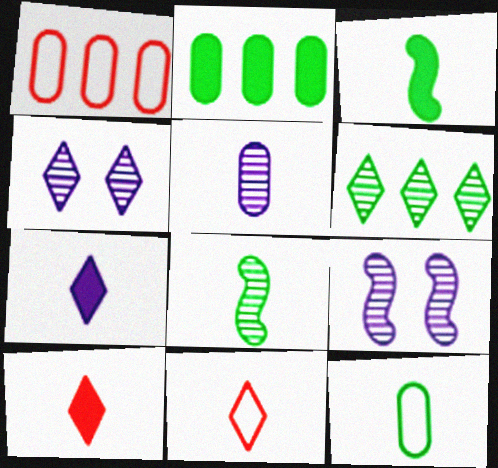[[1, 3, 4], 
[2, 9, 11], 
[3, 5, 11]]